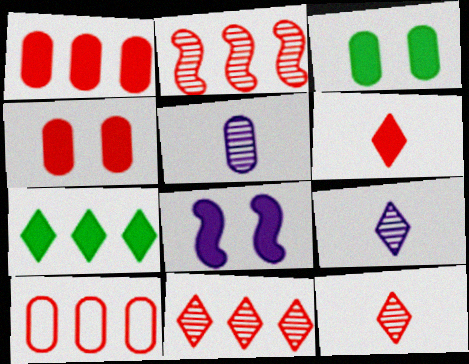[[3, 5, 10]]